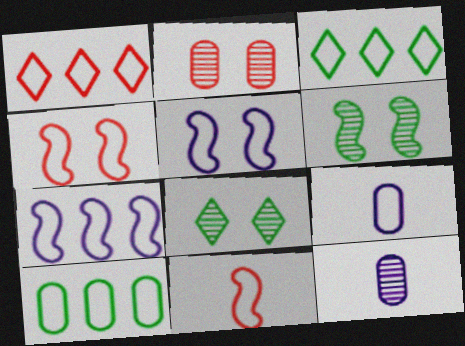[[1, 7, 10], 
[3, 4, 9]]